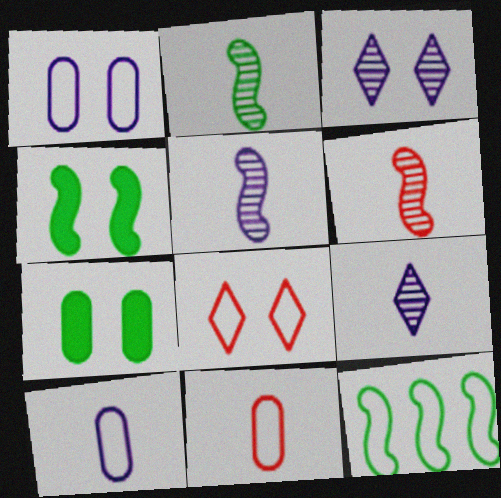[[2, 4, 12], 
[2, 5, 6], 
[8, 10, 12]]